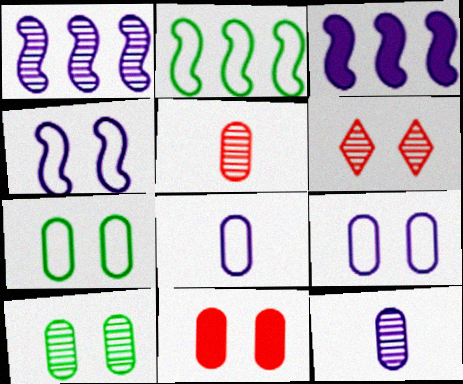[[9, 10, 11]]